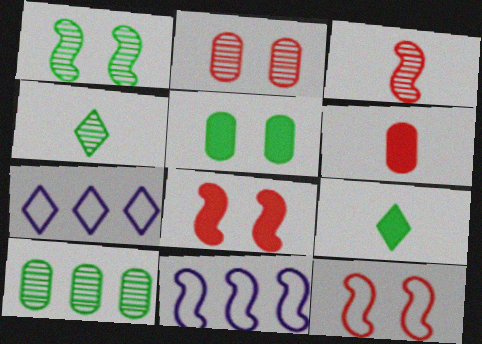[[1, 4, 10], 
[1, 6, 7], 
[2, 9, 11], 
[3, 5, 7]]